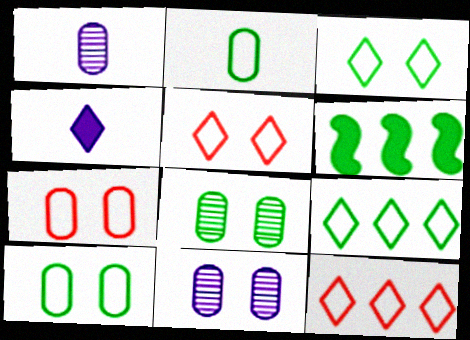[[1, 5, 6]]